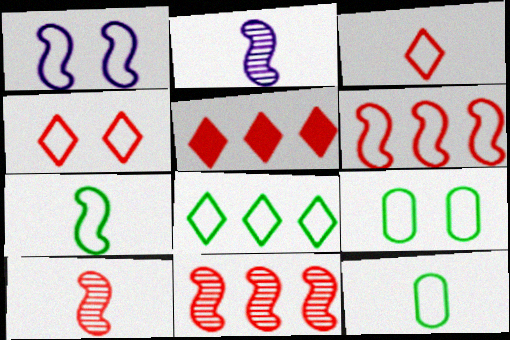[[1, 4, 9], 
[1, 6, 7], 
[2, 5, 9], 
[7, 8, 9]]